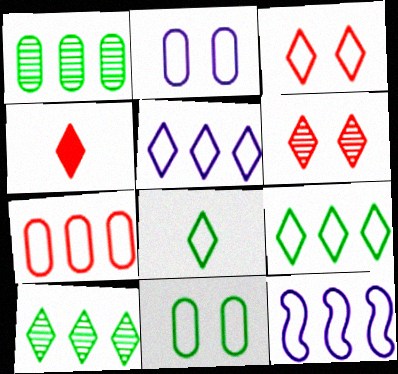[[3, 5, 8], 
[7, 9, 12]]